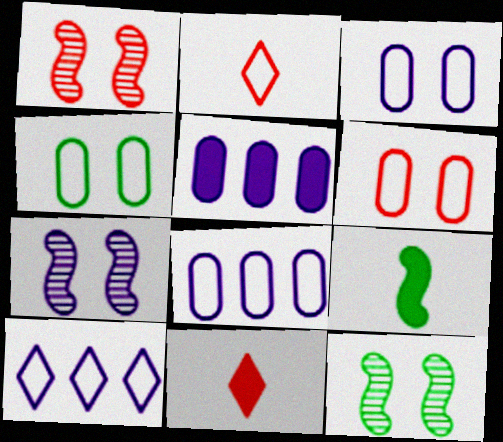[[1, 7, 12], 
[2, 5, 12], 
[3, 4, 6], 
[8, 11, 12]]